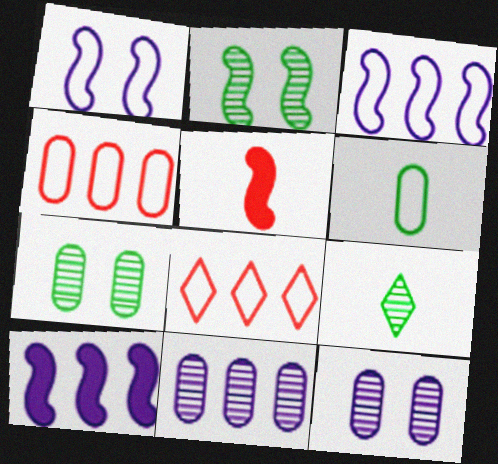[[1, 6, 8], 
[2, 3, 5]]